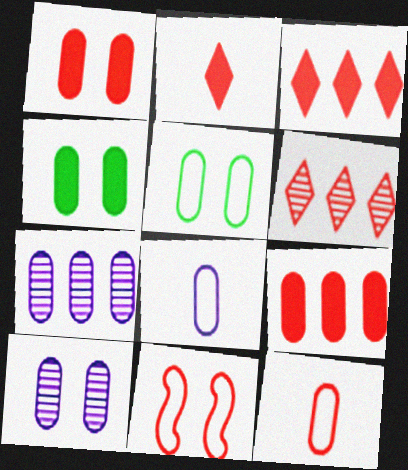[[1, 5, 10], 
[4, 7, 12]]